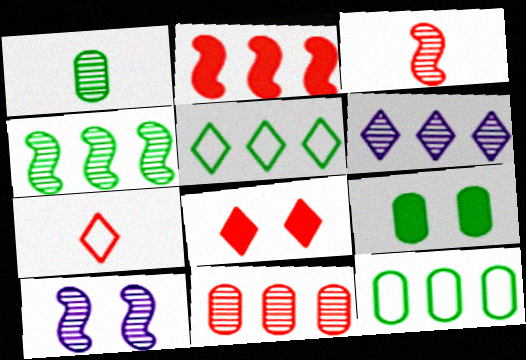[[1, 9, 12], 
[2, 6, 12], 
[3, 4, 10], 
[4, 6, 11]]